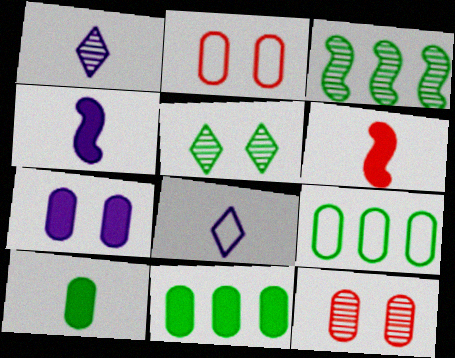[[1, 3, 12]]